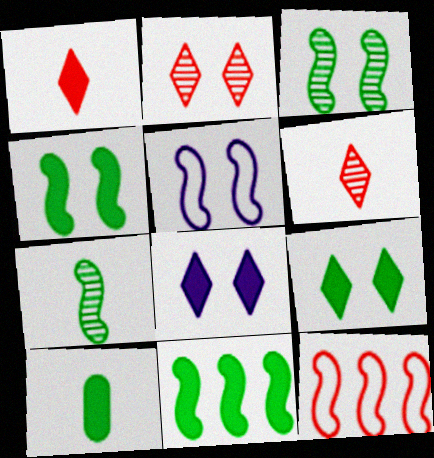[[9, 10, 11]]